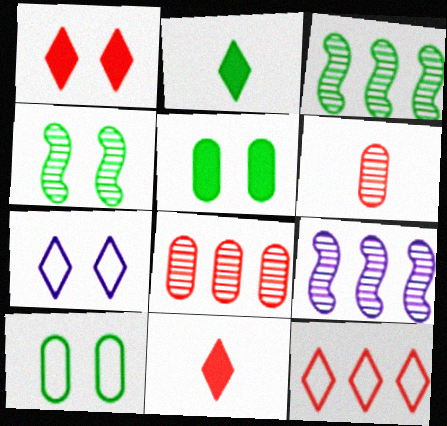[[2, 3, 10], 
[9, 10, 11]]